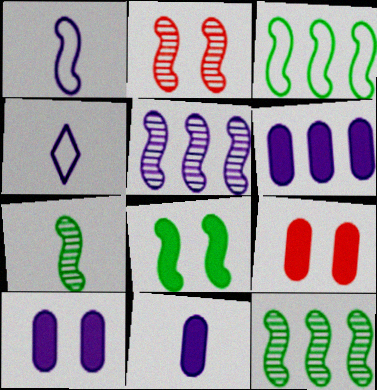[[2, 5, 7], 
[3, 7, 8], 
[4, 5, 10], 
[4, 9, 12], 
[6, 10, 11]]